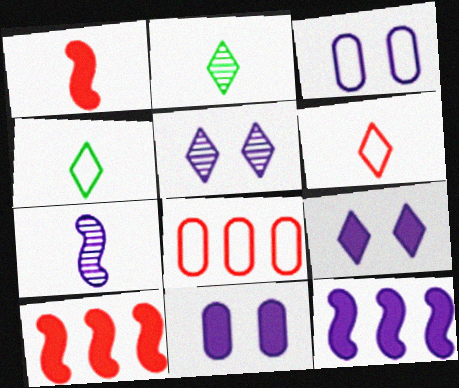[[2, 3, 10]]